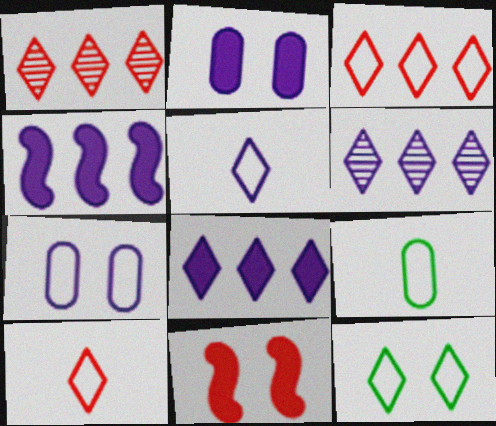[[3, 5, 12], 
[6, 9, 11]]